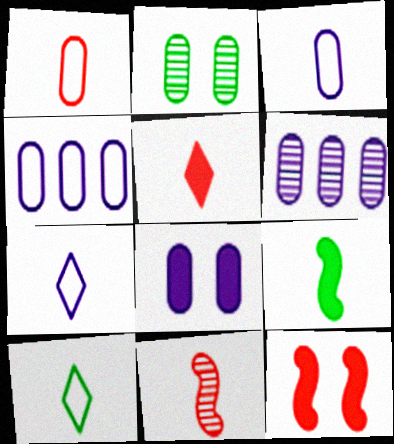[[1, 5, 11], 
[3, 6, 8], 
[6, 10, 12]]